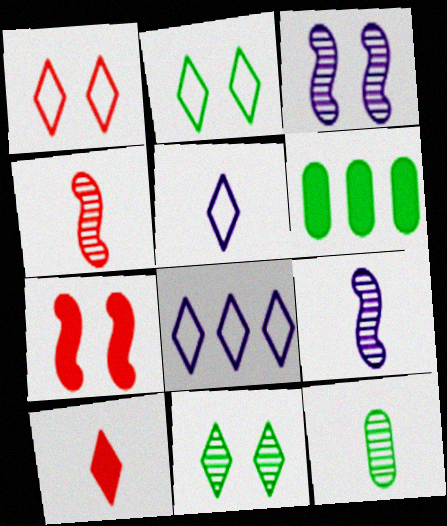[[1, 6, 9], 
[7, 8, 12], 
[8, 10, 11]]